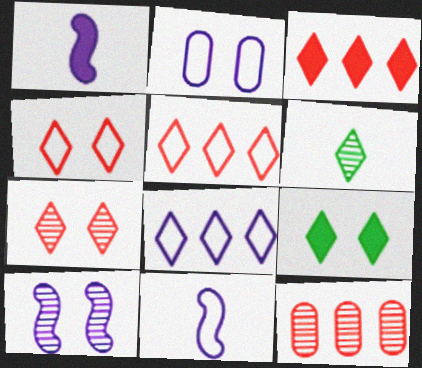[[2, 8, 11], 
[6, 10, 12], 
[9, 11, 12]]